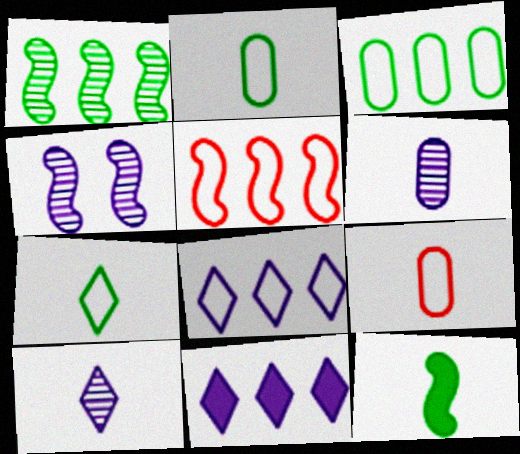[[3, 5, 8], 
[4, 5, 12], 
[9, 10, 12]]